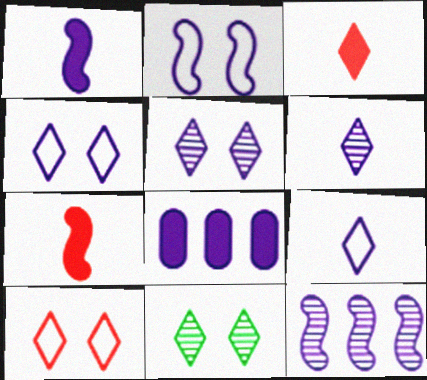[[1, 2, 12], 
[2, 6, 8]]